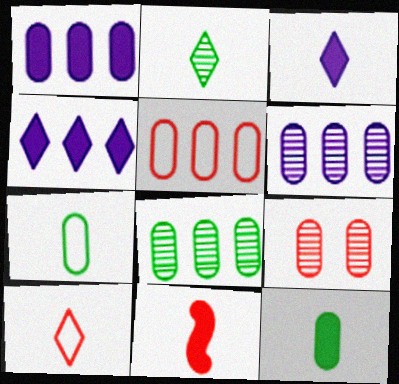[[1, 5, 8], 
[1, 7, 9], 
[2, 3, 10], 
[3, 11, 12]]